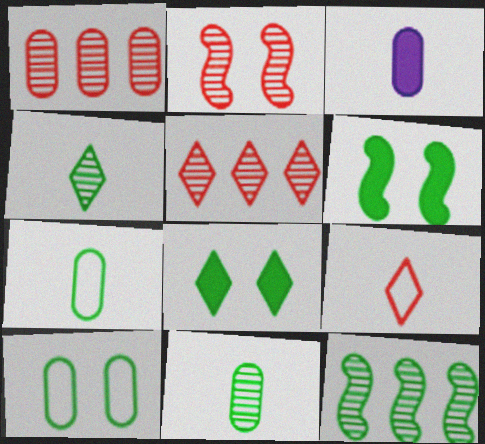[[1, 3, 10], 
[7, 8, 12]]